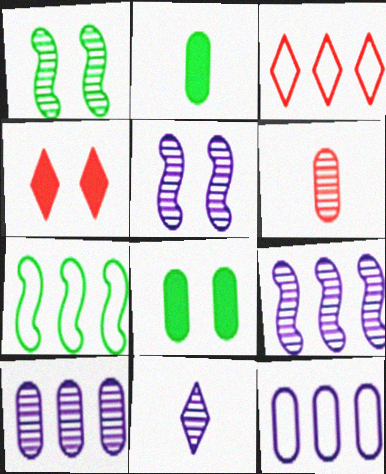[[2, 3, 5], 
[3, 7, 12], 
[5, 10, 11], 
[6, 8, 12]]